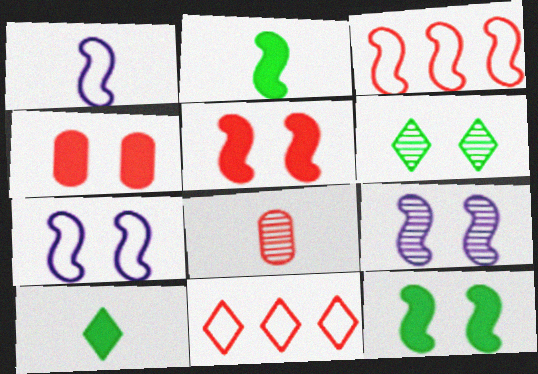[[1, 8, 10], 
[2, 3, 9], 
[4, 6, 7], 
[5, 8, 11]]